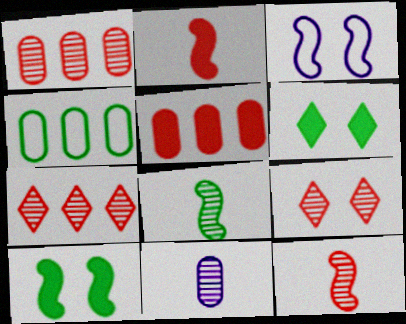[[1, 9, 12], 
[4, 6, 8]]